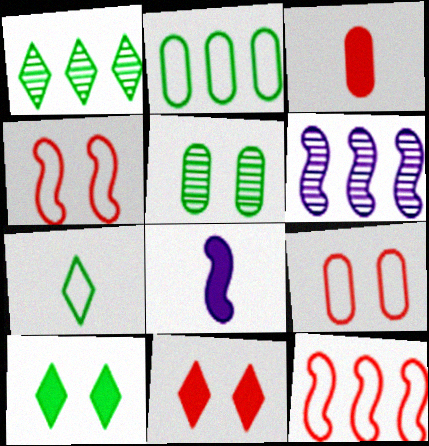[[1, 7, 10], 
[1, 8, 9]]